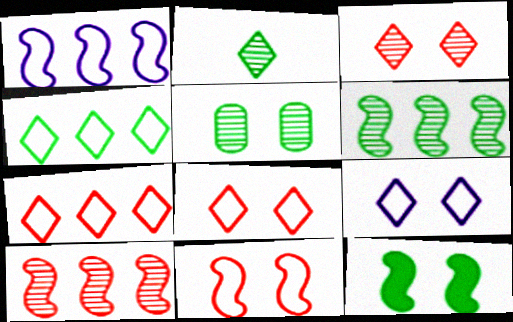[[2, 5, 6]]